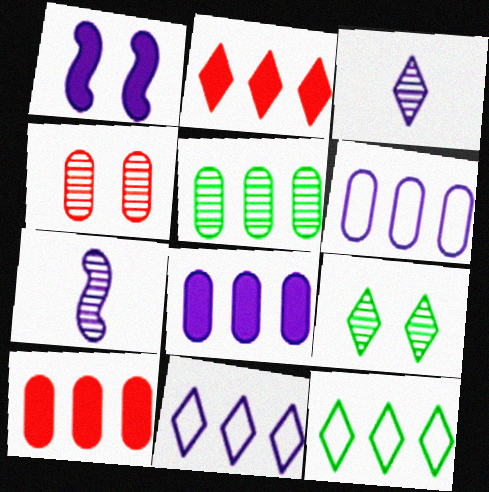[[1, 3, 6], 
[5, 6, 10]]